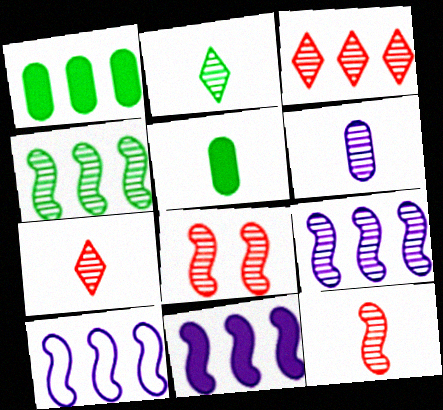[[1, 3, 10], 
[2, 6, 12], 
[9, 10, 11]]